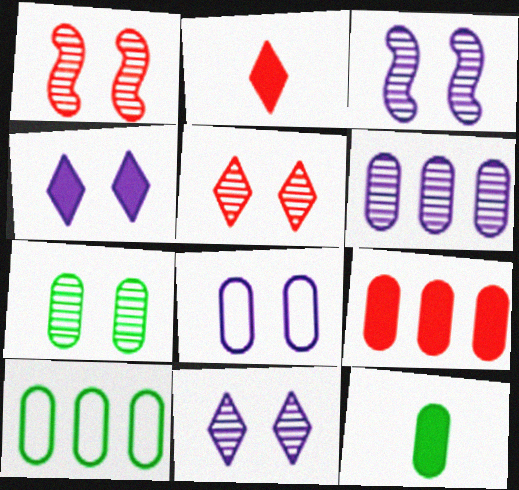[[1, 7, 11], 
[2, 3, 10], 
[3, 4, 8], 
[3, 5, 7], 
[6, 9, 10], 
[7, 10, 12]]